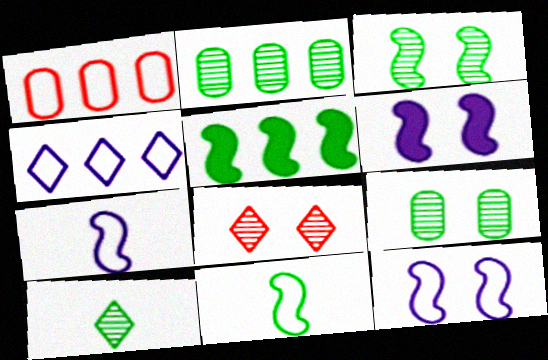[[1, 6, 10], 
[2, 3, 10], 
[3, 5, 11]]